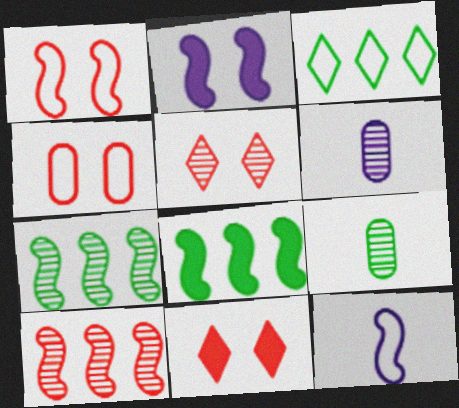[[3, 4, 12], 
[5, 6, 7]]